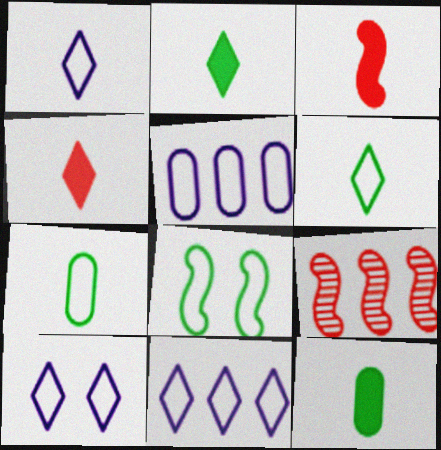[[1, 10, 11], 
[9, 10, 12]]